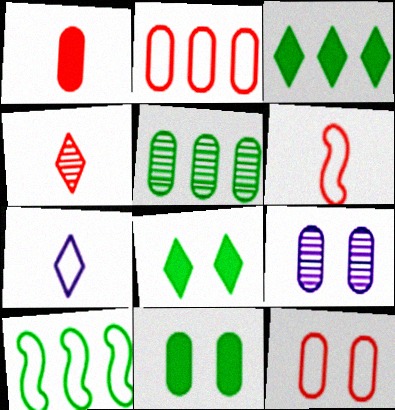[[1, 4, 6], 
[3, 5, 10], 
[3, 6, 9], 
[7, 10, 12], 
[9, 11, 12]]